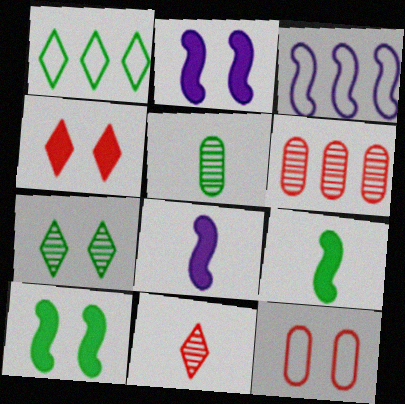[[1, 5, 10], 
[2, 7, 12], 
[3, 4, 5]]